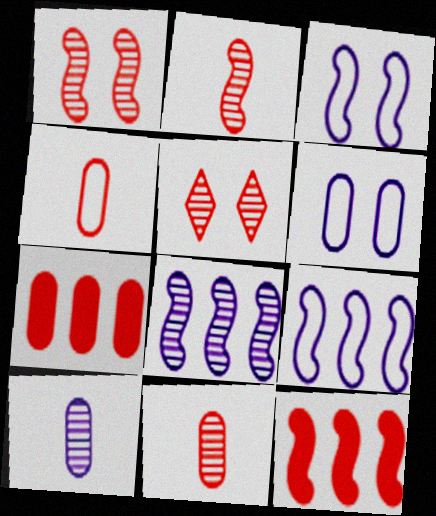[[4, 5, 12]]